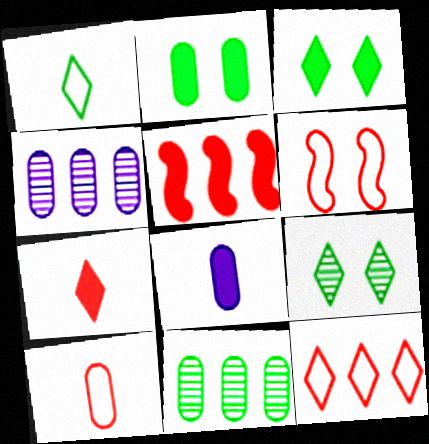[[2, 4, 10], 
[3, 5, 8], 
[6, 10, 12]]